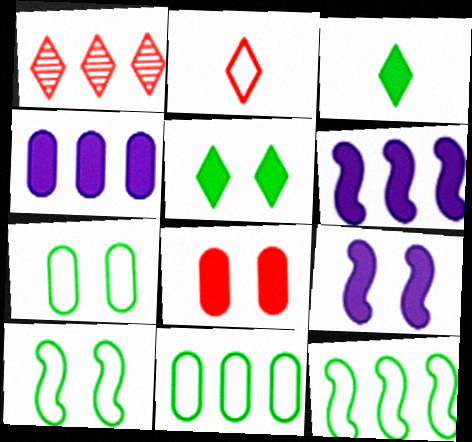[[1, 4, 12], 
[1, 6, 11], 
[3, 6, 8], 
[5, 8, 9]]